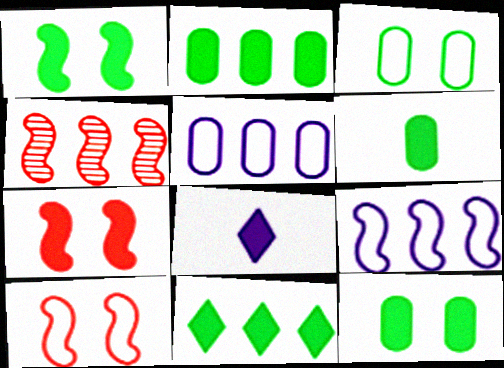[[1, 6, 11], 
[2, 6, 12], 
[2, 7, 8], 
[3, 4, 8], 
[4, 5, 11]]